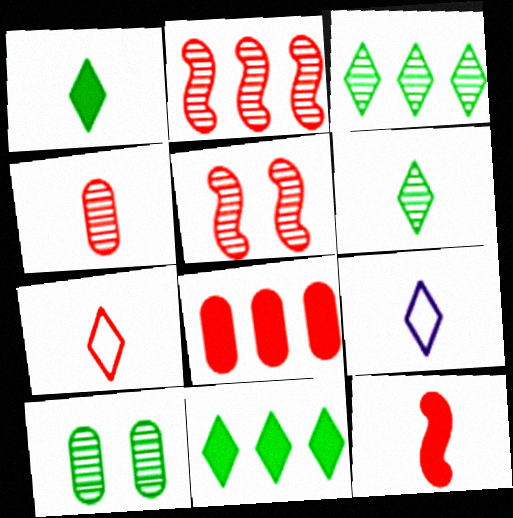[[4, 7, 12], 
[5, 7, 8]]